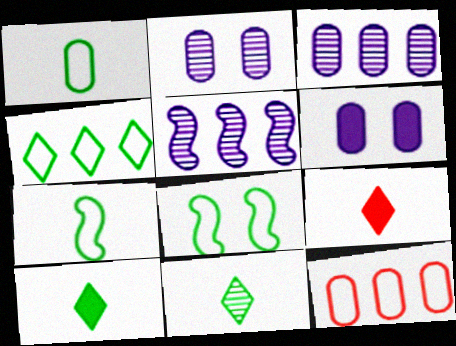[[1, 4, 8], 
[3, 8, 9]]